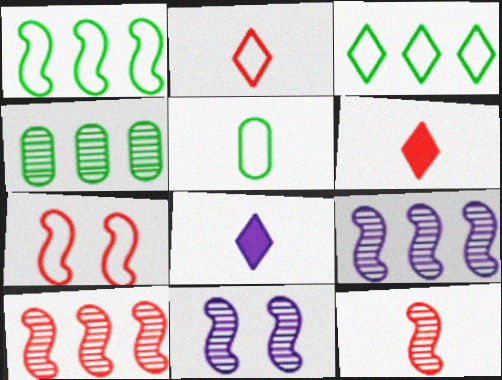[[4, 7, 8], 
[5, 8, 12]]